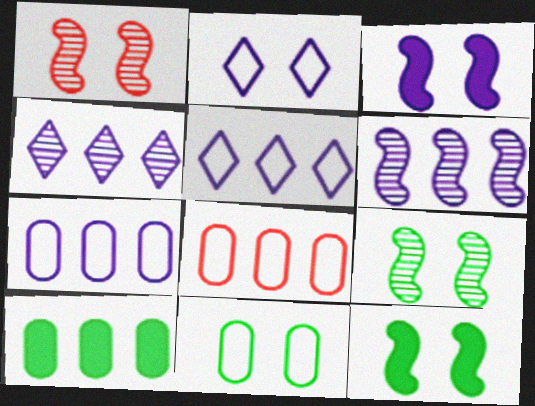[]